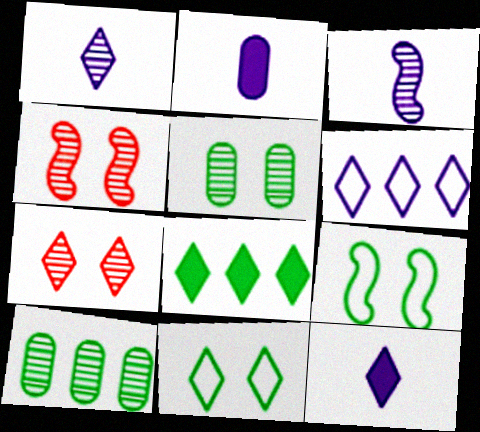[[1, 4, 10], 
[3, 7, 10]]